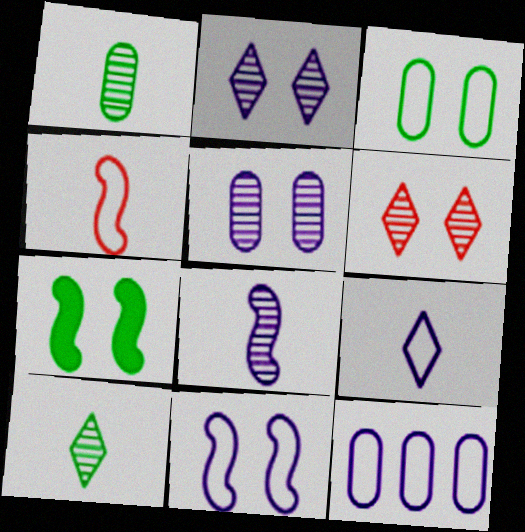[[9, 11, 12]]